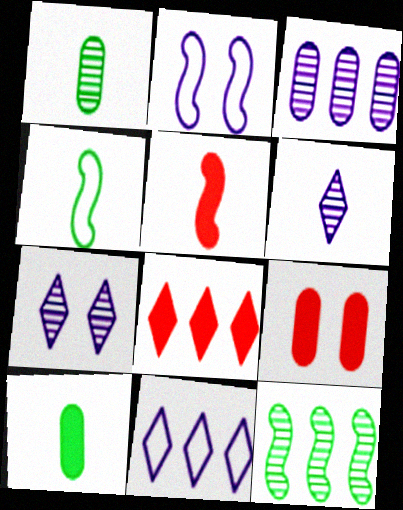[[1, 2, 8], 
[2, 5, 12], 
[5, 8, 9]]